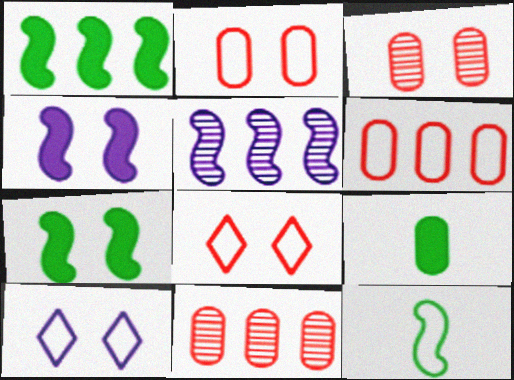[[3, 7, 10], 
[5, 8, 9], 
[6, 10, 12]]